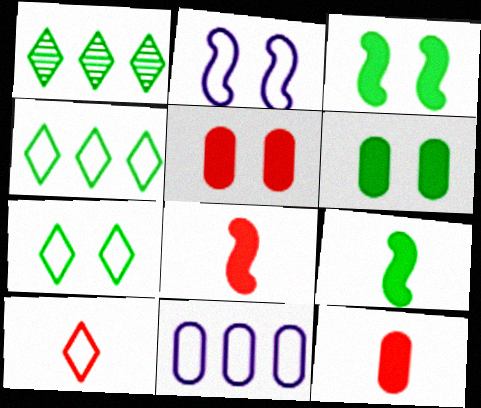[[1, 2, 12]]